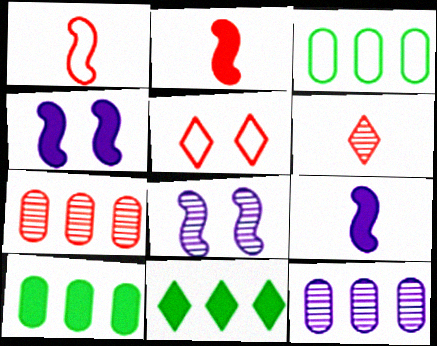[[2, 5, 7], 
[3, 4, 6]]